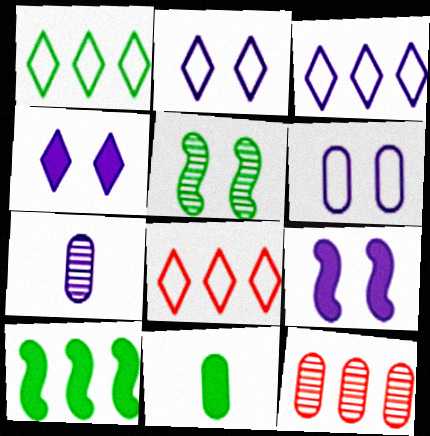[[1, 3, 8], 
[1, 5, 11], 
[3, 7, 9], 
[3, 10, 12], 
[6, 11, 12]]